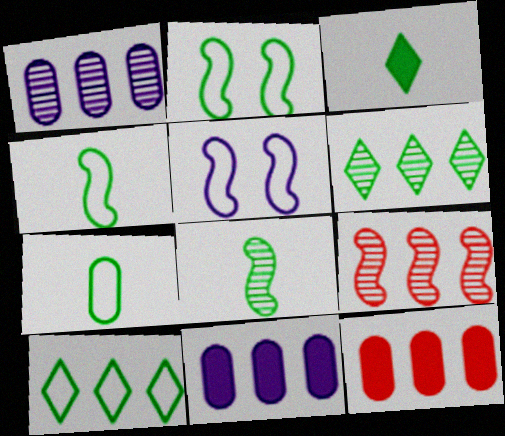[[1, 6, 9], 
[2, 7, 10], 
[3, 7, 8], 
[9, 10, 11]]